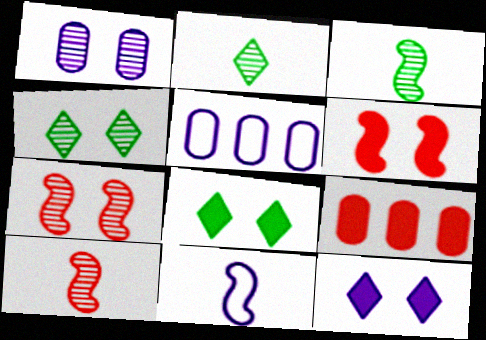[[1, 4, 7], 
[2, 5, 6], 
[4, 9, 11], 
[5, 8, 10]]